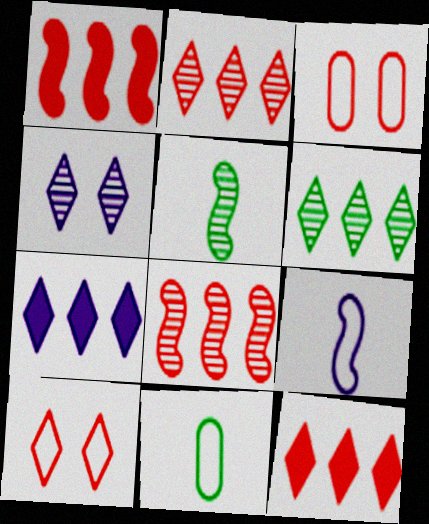[[1, 4, 11], 
[3, 5, 7]]